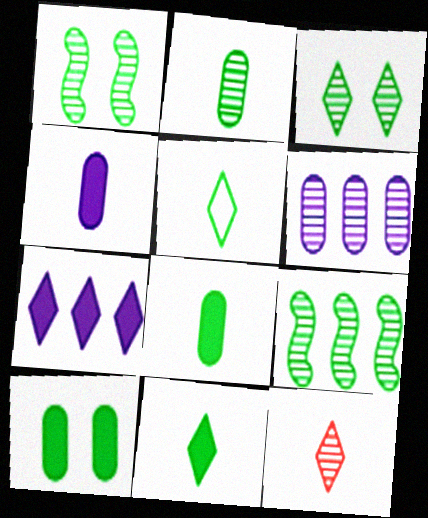[[1, 6, 12], 
[2, 3, 9], 
[5, 9, 10]]